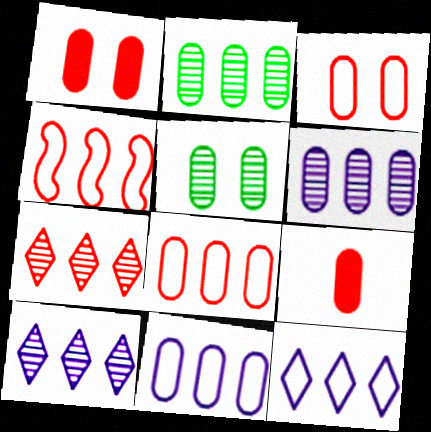[[5, 9, 11]]